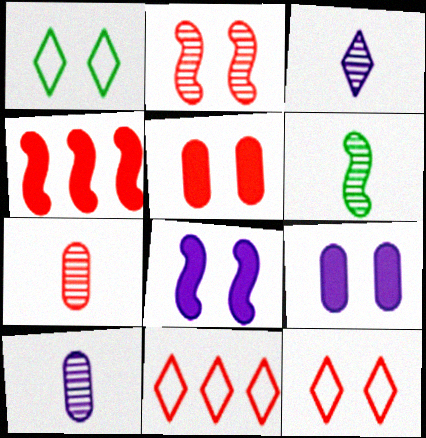[[1, 2, 9], 
[1, 4, 10], 
[2, 5, 12], 
[3, 6, 7], 
[4, 7, 12], 
[6, 9, 11]]